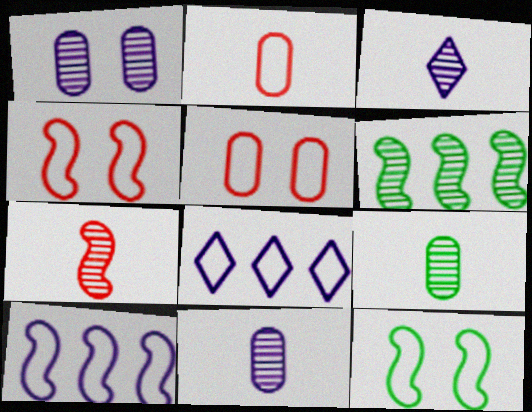[[2, 8, 12], 
[3, 7, 9]]